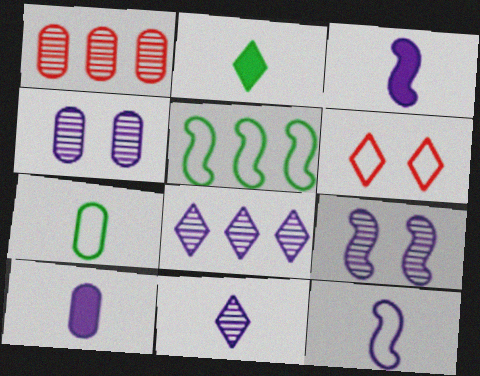[[2, 6, 8], 
[10, 11, 12]]